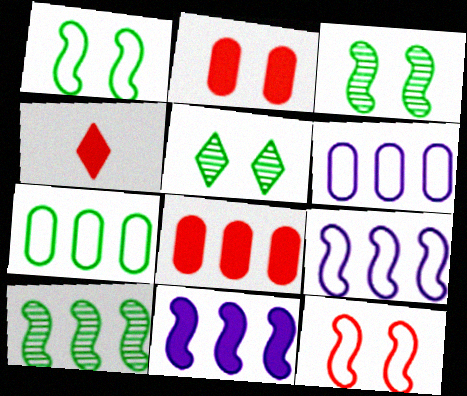[[3, 4, 6]]